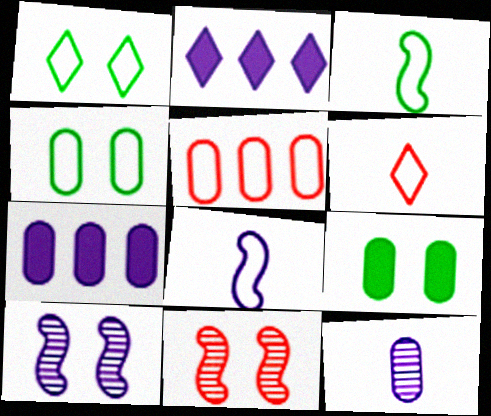[[1, 5, 8], 
[5, 9, 12]]